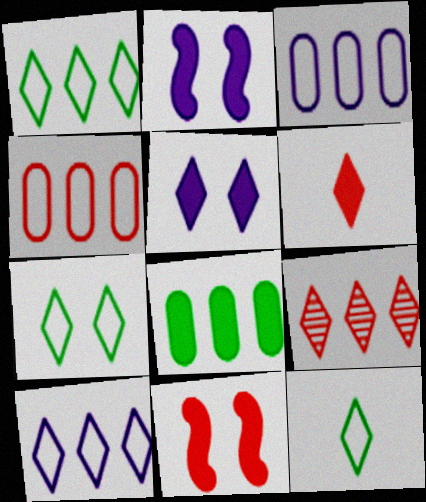[[1, 7, 12], 
[2, 6, 8], 
[5, 9, 12]]